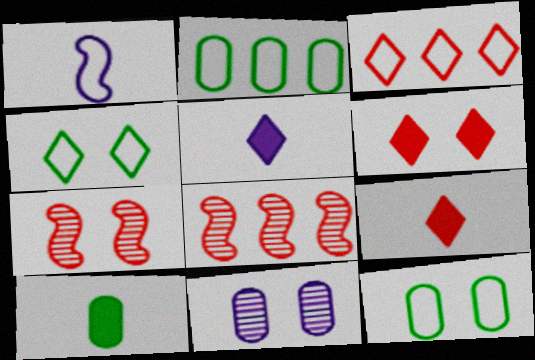[[1, 3, 12], 
[2, 5, 7], 
[5, 8, 12]]